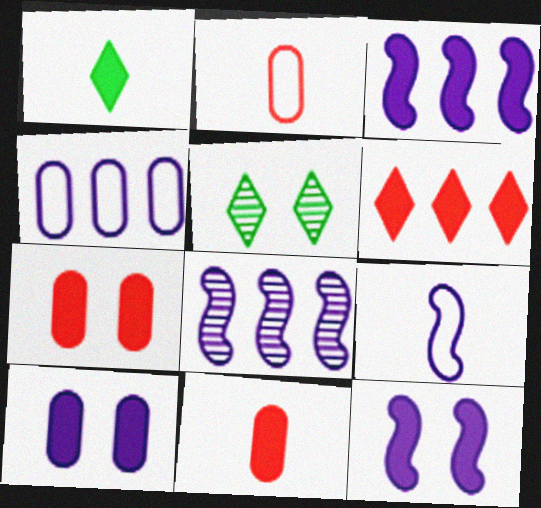[[1, 3, 7], 
[2, 3, 5], 
[8, 9, 12]]